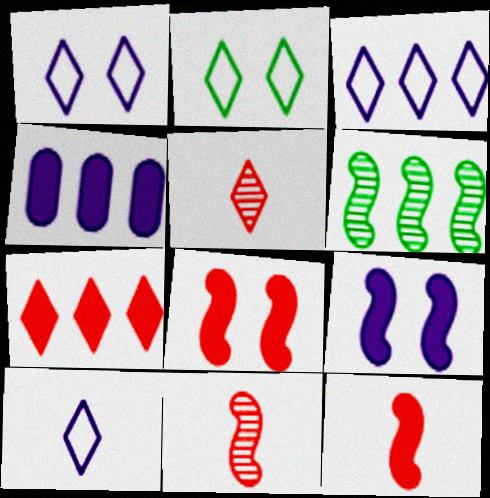[[1, 3, 10], 
[2, 4, 11]]